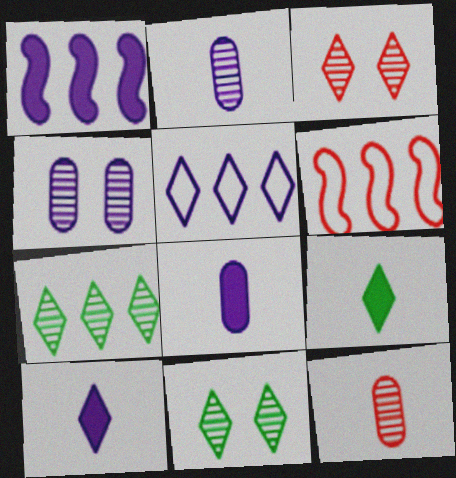[[3, 5, 9], 
[4, 6, 9], 
[6, 8, 11]]